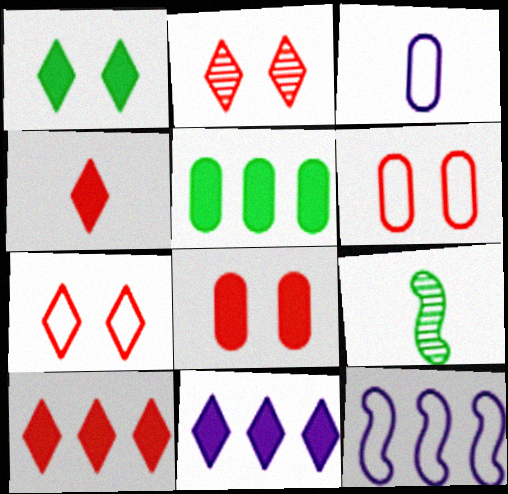[[1, 4, 11], 
[3, 4, 9], 
[6, 9, 11]]